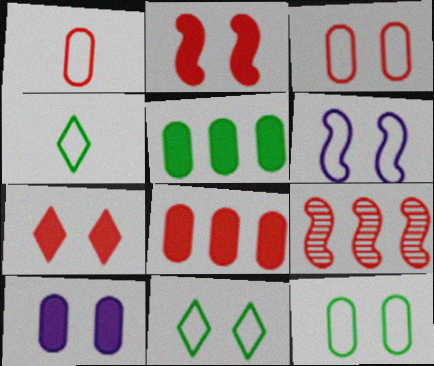[[1, 7, 9], 
[3, 6, 11], 
[4, 9, 10]]